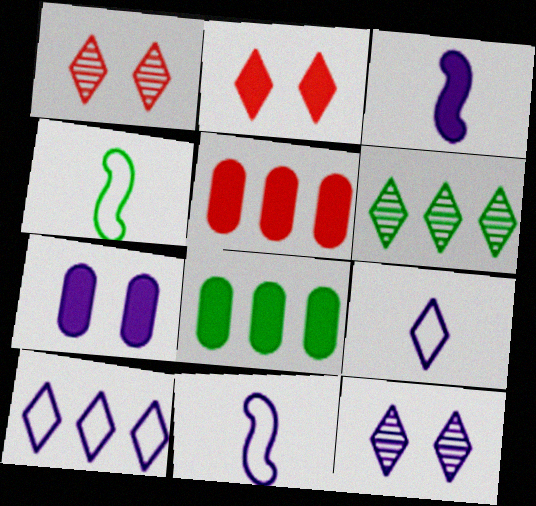[[1, 8, 11], 
[2, 3, 8], 
[2, 6, 9], 
[4, 5, 12]]